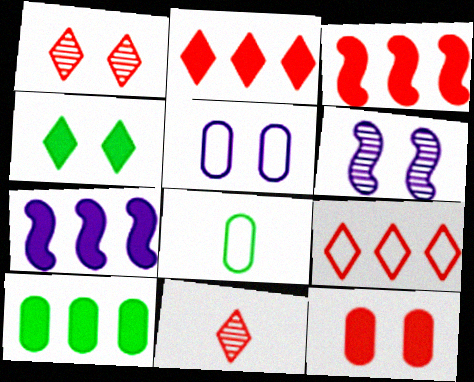[[1, 7, 8], 
[2, 6, 8], 
[2, 7, 10]]